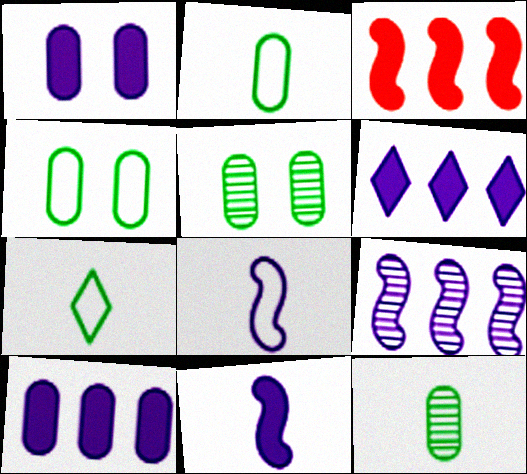[[1, 6, 11]]